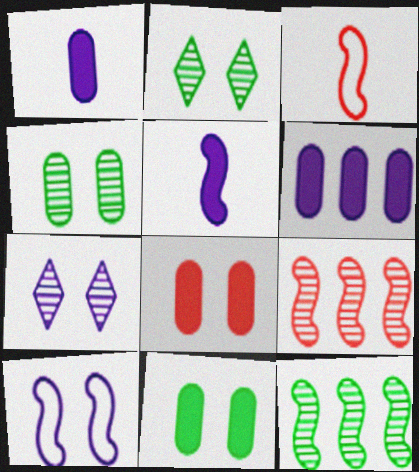[[2, 3, 6], 
[2, 8, 10]]